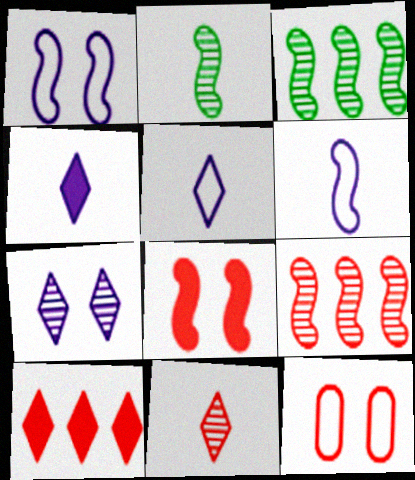[[3, 4, 12], 
[3, 6, 8]]